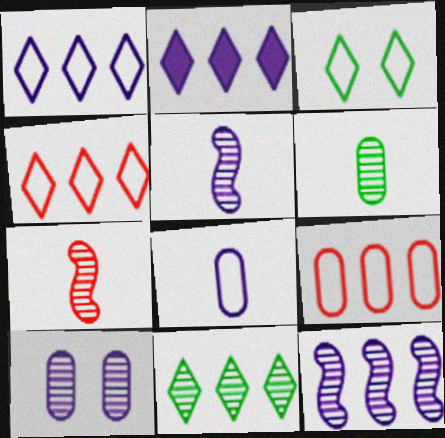[[2, 4, 11], 
[7, 10, 11]]